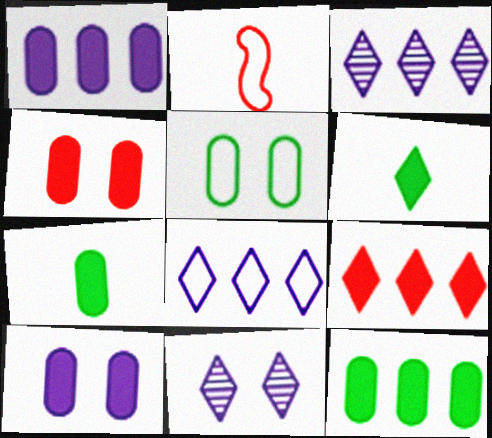[[1, 4, 7], 
[2, 5, 8], 
[2, 11, 12]]